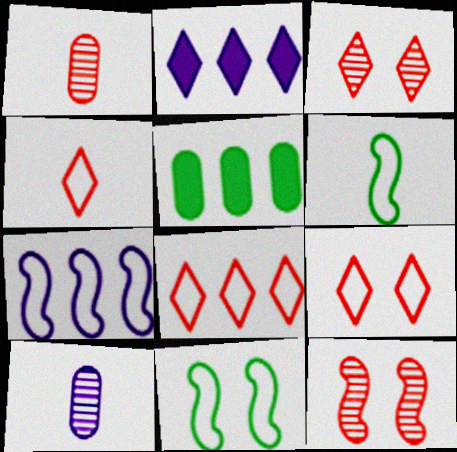[[1, 2, 11], 
[4, 8, 9]]